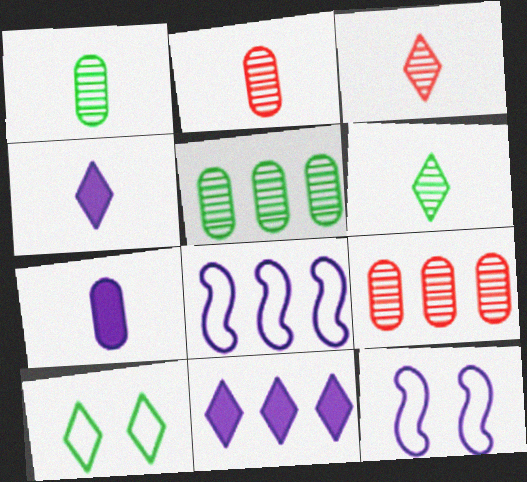[[3, 10, 11]]